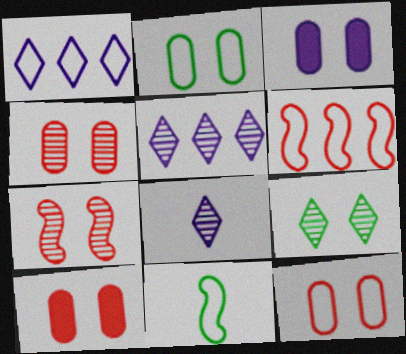[[1, 11, 12], 
[2, 3, 4], 
[4, 10, 12], 
[5, 10, 11]]